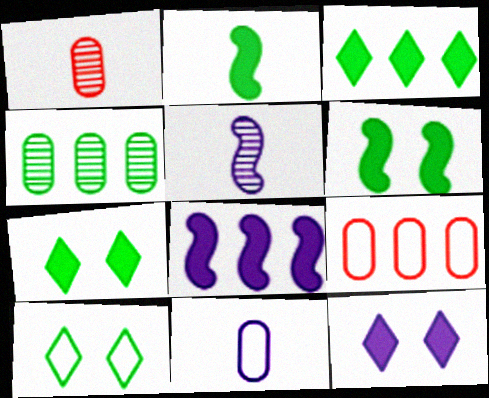[[1, 8, 10], 
[2, 4, 10], 
[5, 7, 9]]